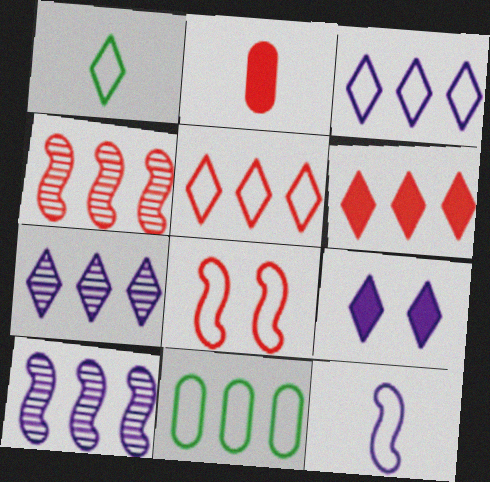[[6, 10, 11]]